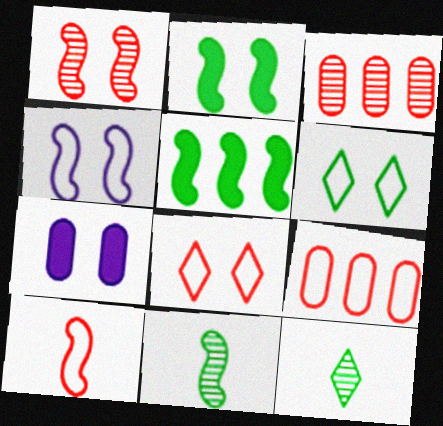[[1, 2, 4], 
[1, 6, 7], 
[8, 9, 10]]